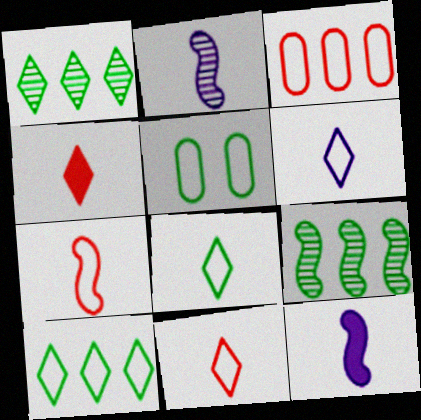[[6, 8, 11]]